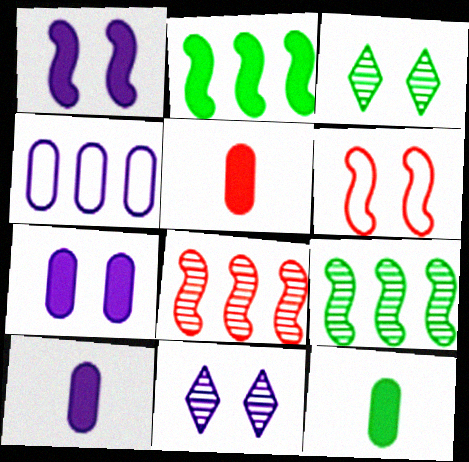[[3, 6, 7], 
[5, 10, 12]]